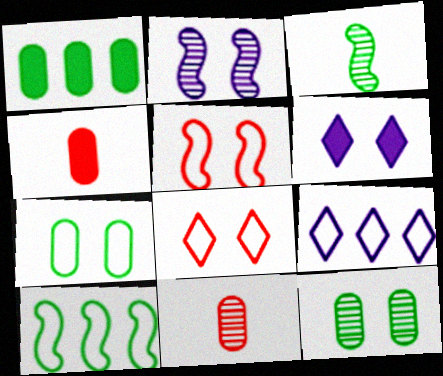[[5, 6, 12], 
[6, 10, 11]]